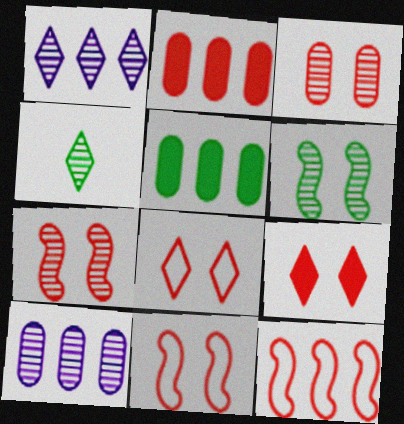[[1, 5, 12], 
[3, 9, 11], 
[4, 7, 10]]